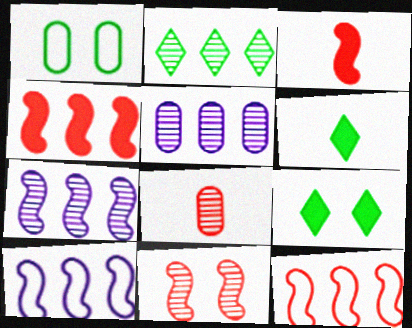[[3, 11, 12], 
[8, 9, 10]]